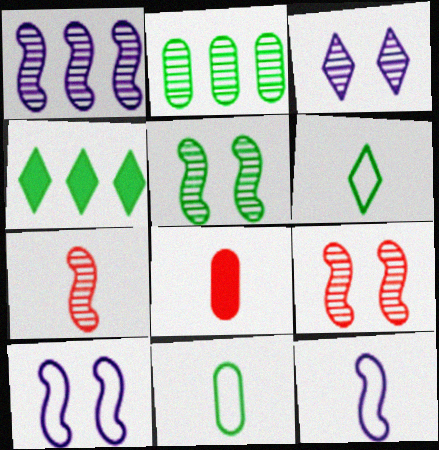[[1, 5, 7], 
[2, 3, 7], 
[4, 5, 11]]